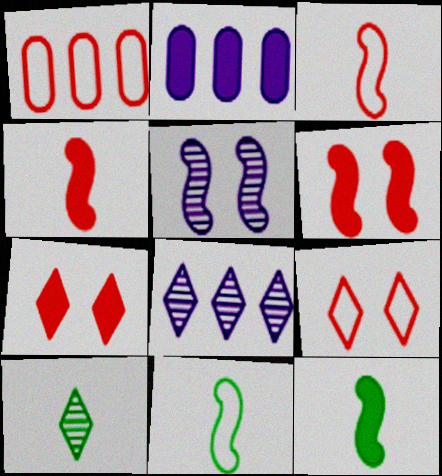[[1, 3, 9], 
[2, 7, 12]]